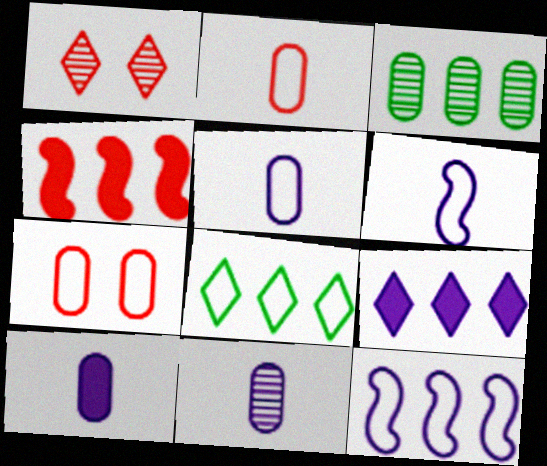[[1, 2, 4], 
[3, 7, 10], 
[5, 10, 11], 
[6, 7, 8]]